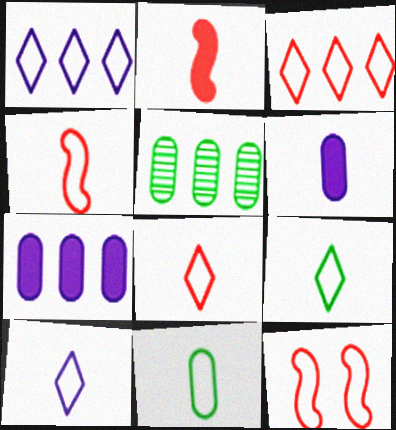[[1, 11, 12], 
[4, 10, 11], 
[8, 9, 10]]